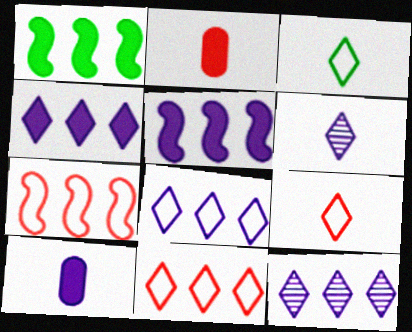[[4, 8, 12]]